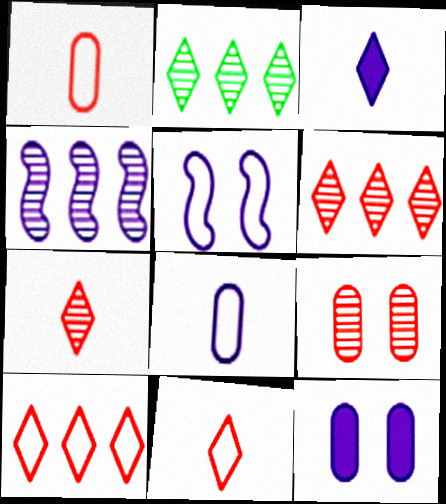[]